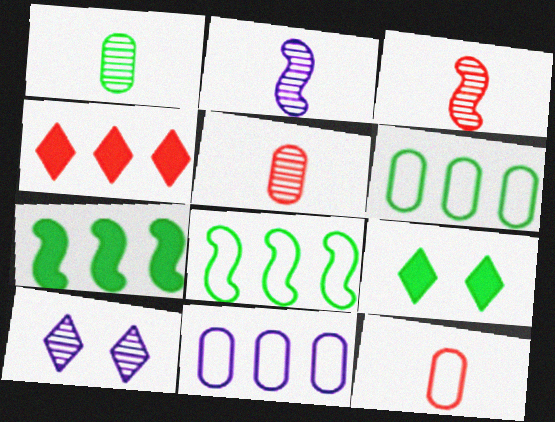[[1, 8, 9], 
[3, 9, 11], 
[7, 10, 12]]